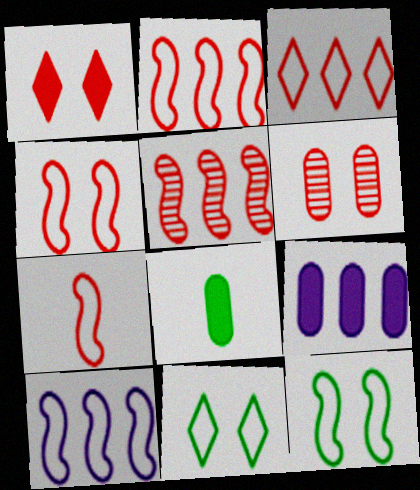[[1, 4, 6], 
[2, 4, 7], 
[7, 10, 12]]